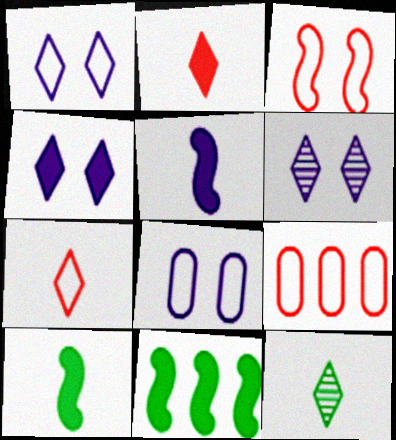[[1, 4, 6], 
[3, 7, 9], 
[6, 9, 10]]